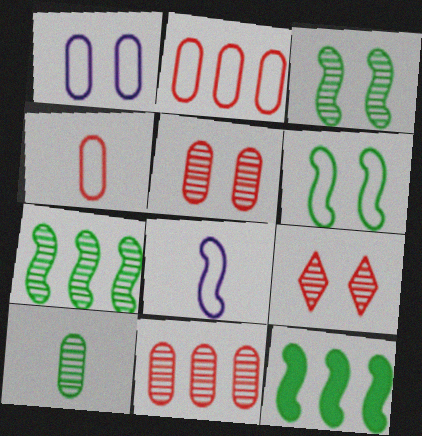[]